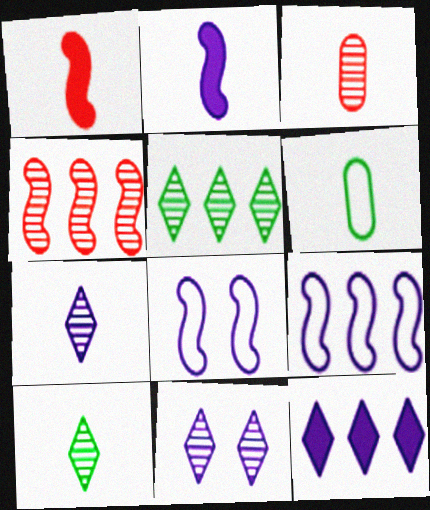[[1, 6, 7]]